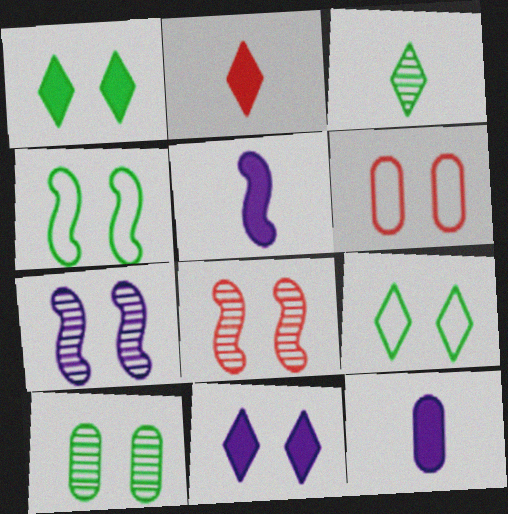[[1, 4, 10], 
[1, 6, 7]]